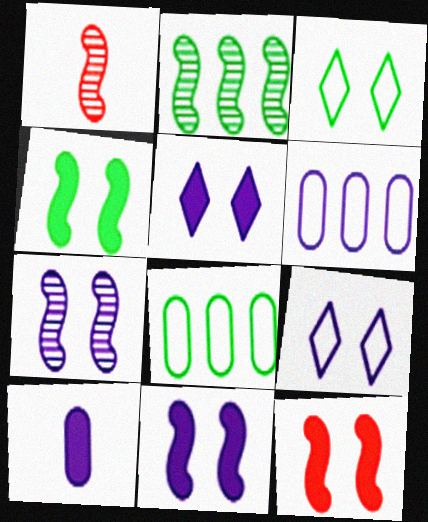[[1, 2, 7], 
[1, 5, 8], 
[4, 11, 12]]